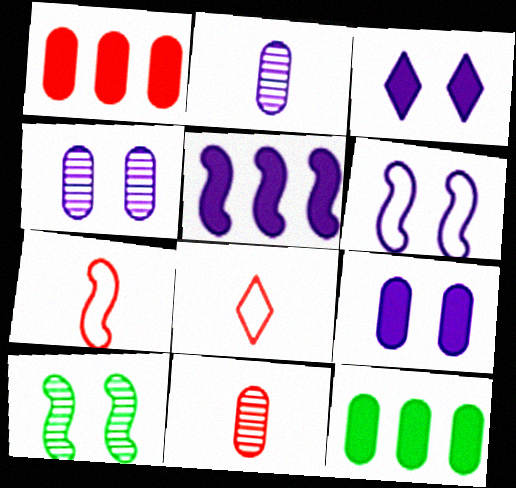[[3, 4, 6], 
[5, 7, 10]]